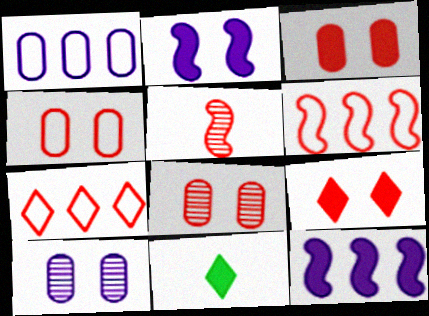[[3, 4, 8], 
[3, 5, 7], 
[3, 11, 12], 
[6, 10, 11]]